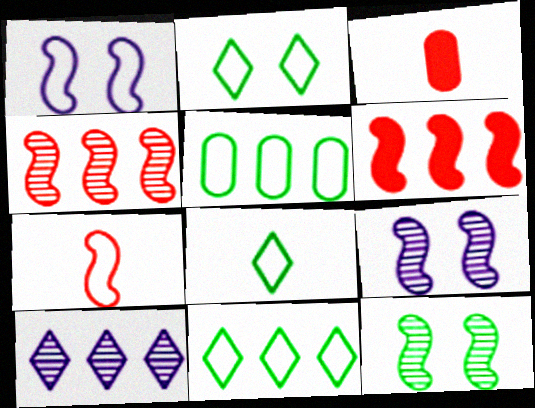[[2, 8, 11], 
[3, 9, 11], 
[5, 6, 10]]